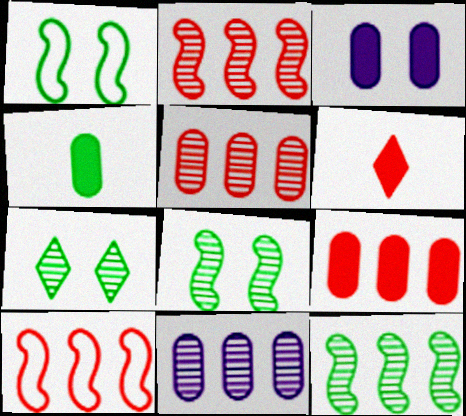[[1, 6, 11], 
[3, 4, 9]]